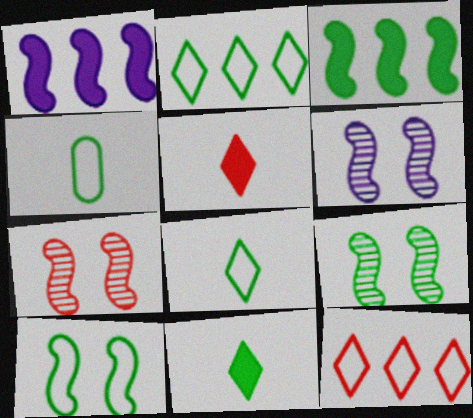[[2, 4, 10], 
[6, 7, 9]]